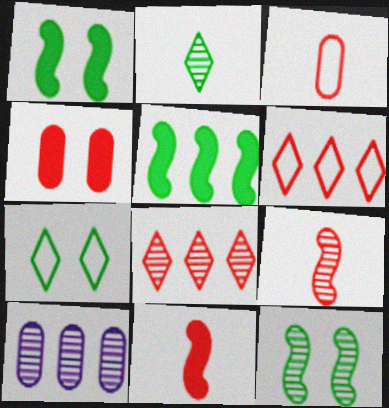[[4, 6, 9], 
[5, 6, 10], 
[7, 10, 11]]